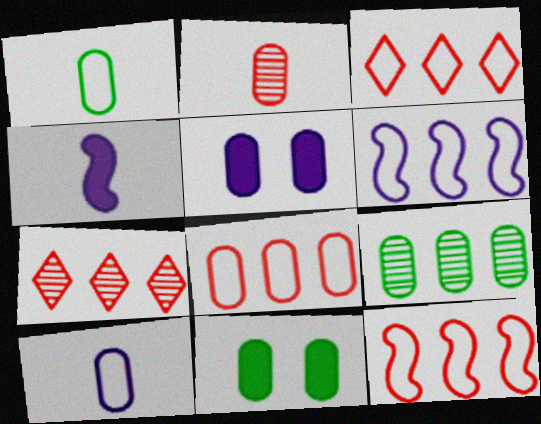[[1, 9, 11], 
[3, 8, 12]]